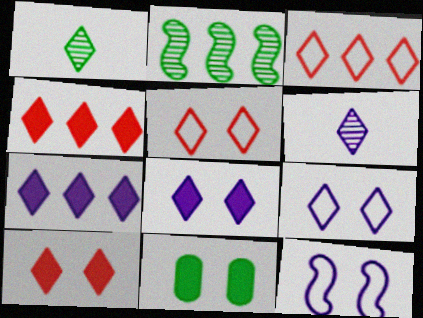[[1, 3, 8], 
[1, 4, 9], 
[1, 5, 7], 
[6, 7, 9]]